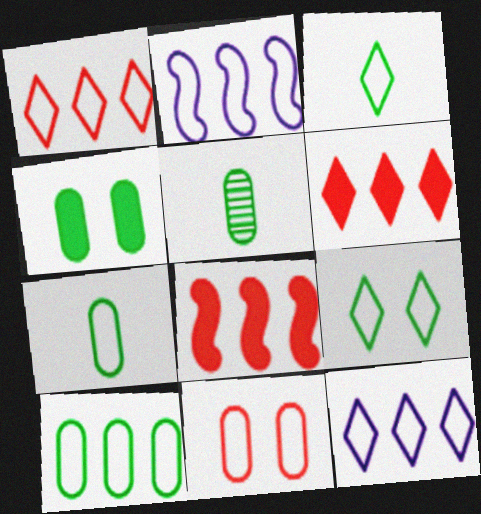[[1, 2, 10], 
[2, 3, 11], 
[4, 5, 10]]